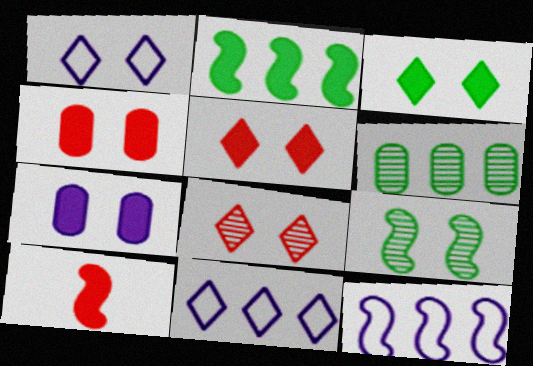[[1, 3, 8], 
[1, 4, 9], 
[1, 6, 10], 
[9, 10, 12]]